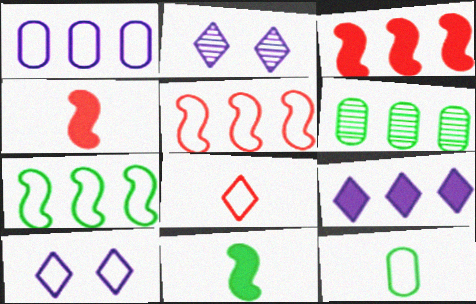[[2, 3, 12], 
[4, 6, 10], 
[5, 6, 9], 
[5, 10, 12]]